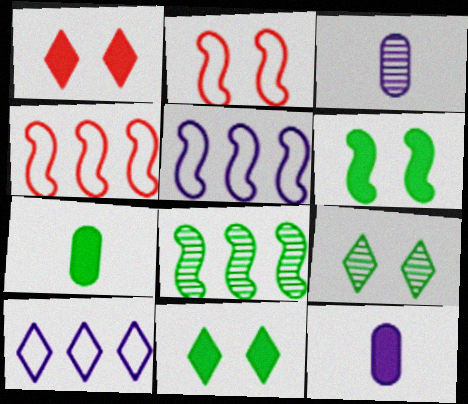[[3, 4, 11], 
[4, 9, 12]]